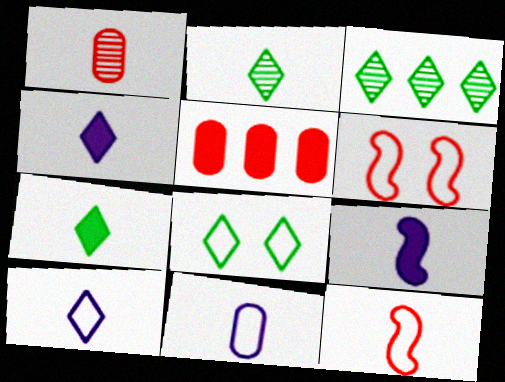[[3, 7, 8]]